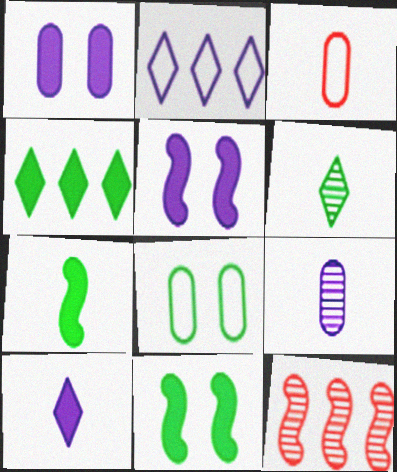[[2, 5, 9], 
[8, 10, 12]]